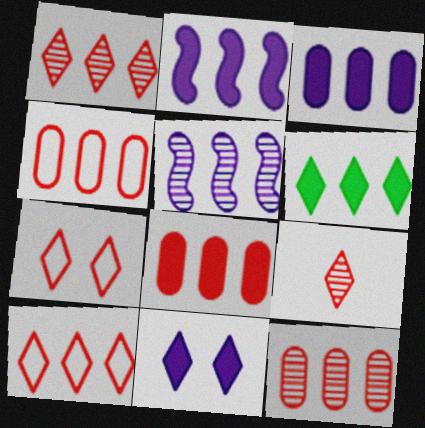[[2, 6, 8], 
[4, 5, 6], 
[4, 8, 12]]